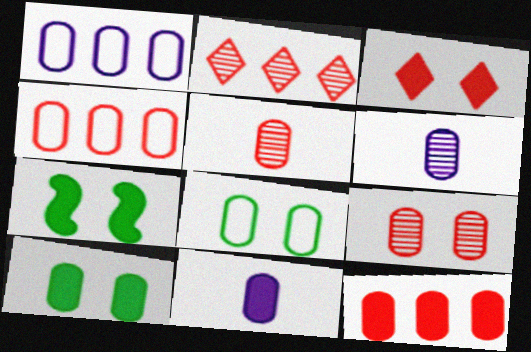[[1, 5, 10], 
[4, 6, 10], 
[6, 8, 12], 
[10, 11, 12]]